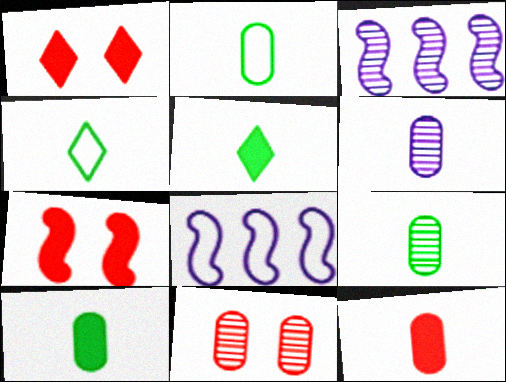[[1, 2, 3], 
[1, 8, 9], 
[2, 6, 12], 
[2, 9, 10], 
[5, 8, 11]]